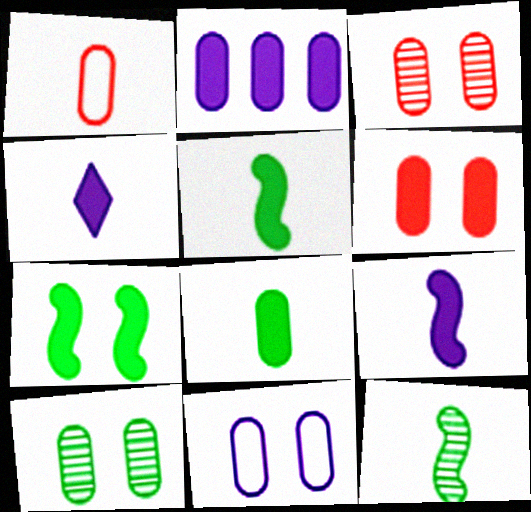[[1, 2, 10], 
[1, 4, 12], 
[2, 6, 8], 
[6, 10, 11]]